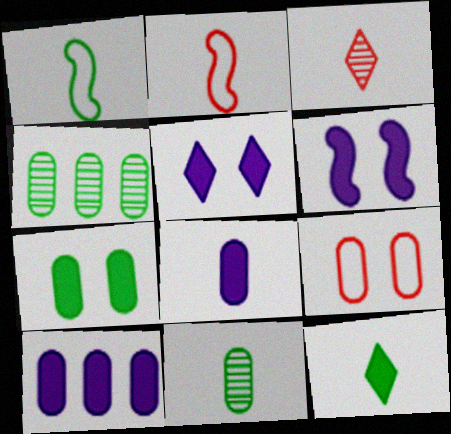[[1, 3, 8], 
[1, 11, 12], 
[2, 4, 5], 
[4, 8, 9], 
[9, 10, 11]]